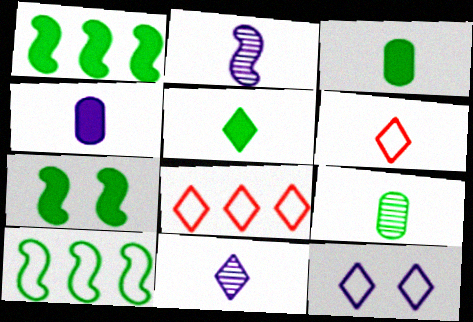[[2, 3, 6], 
[5, 6, 11]]